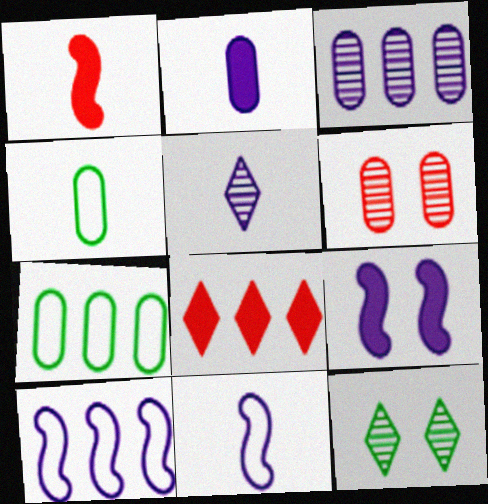[[1, 4, 5], 
[2, 5, 11], 
[2, 6, 7]]